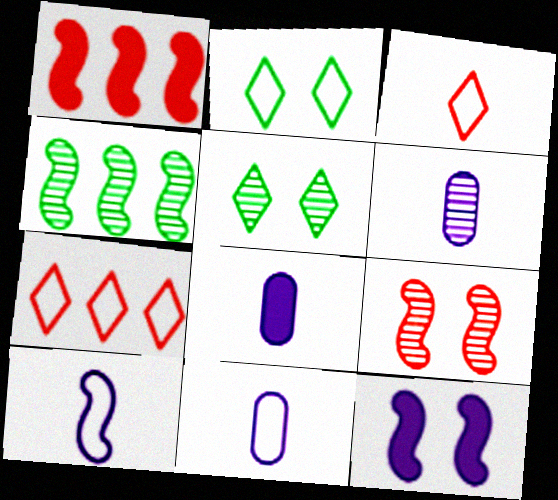[[1, 2, 6], 
[1, 5, 11], 
[6, 8, 11]]